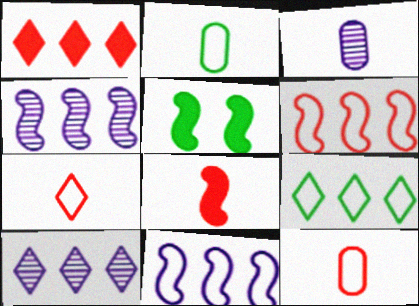[[1, 9, 10], 
[5, 10, 12]]